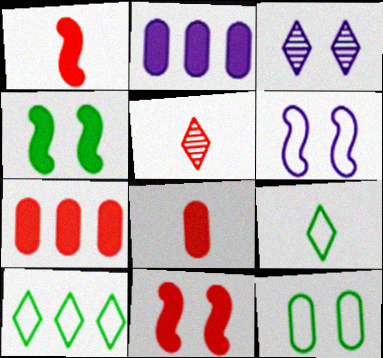[[3, 11, 12]]